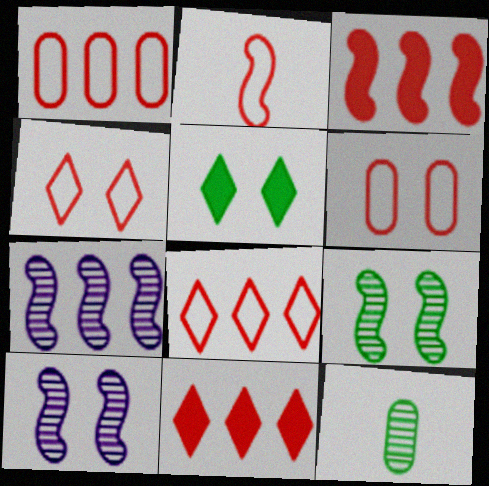[[1, 2, 4], 
[2, 6, 8], 
[5, 6, 10]]